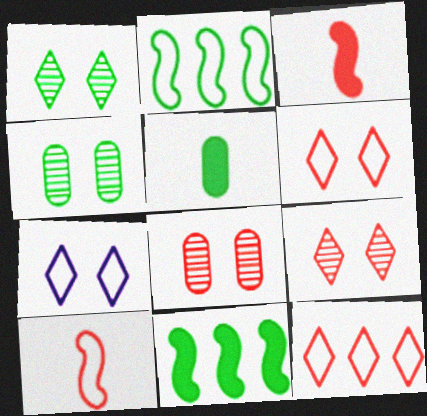[[1, 2, 5], 
[3, 8, 12]]